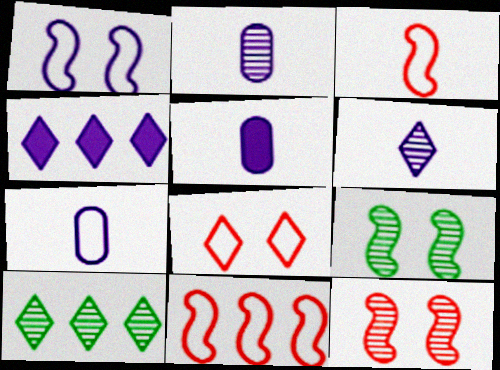[[1, 2, 4], 
[2, 5, 7], 
[2, 10, 12]]